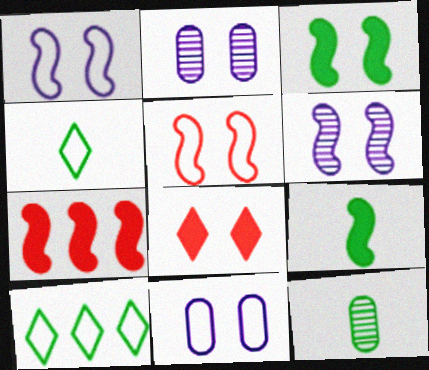[[2, 4, 7], 
[3, 5, 6], 
[3, 10, 12], 
[4, 9, 12]]